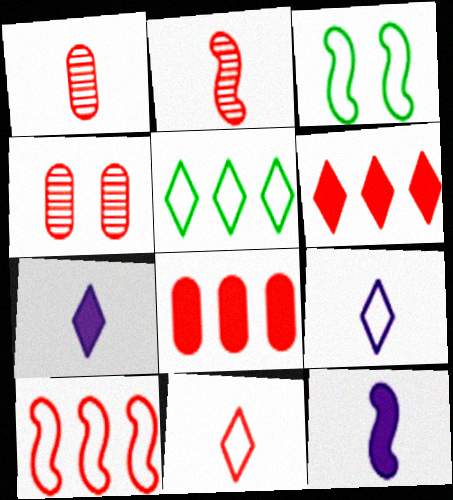[[4, 5, 12]]